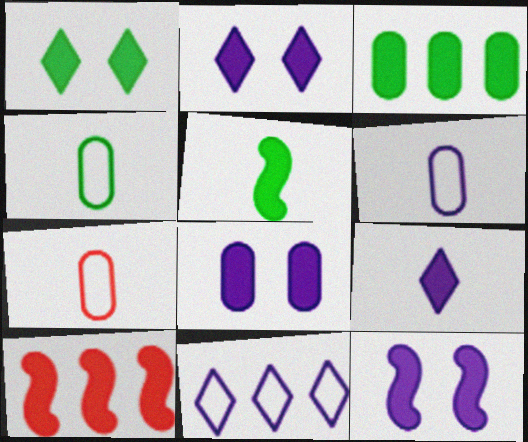[[1, 3, 5], 
[2, 8, 12], 
[4, 6, 7], 
[5, 10, 12]]